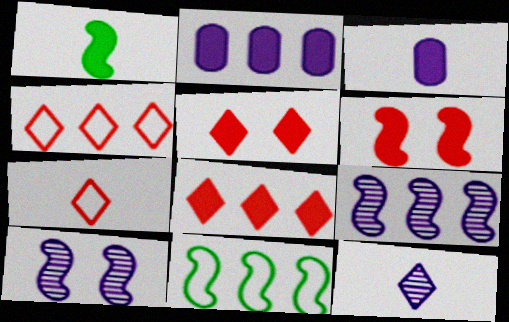[[1, 2, 5]]